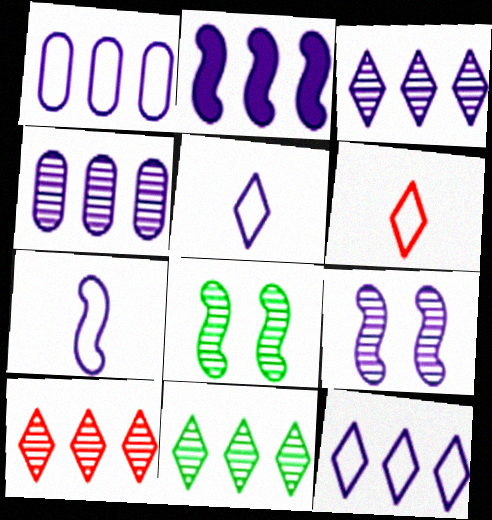[[1, 2, 3], 
[2, 4, 12], 
[2, 7, 9], 
[3, 10, 11]]